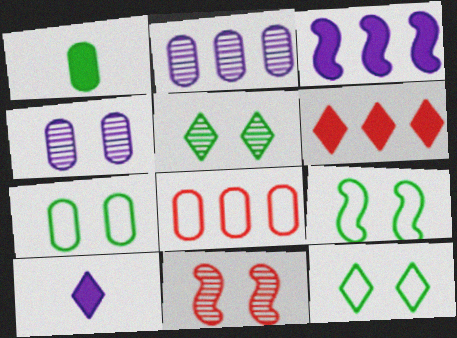[[1, 4, 8], 
[4, 5, 11], 
[7, 9, 12]]